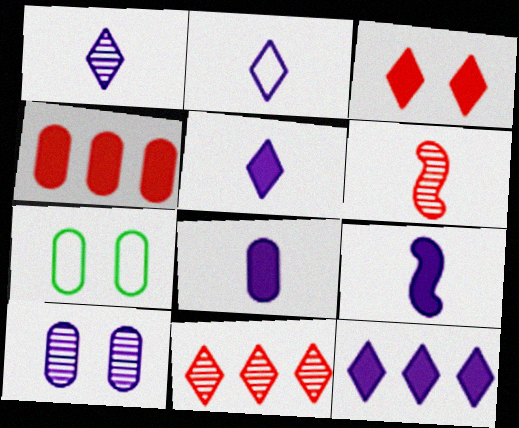[[1, 2, 5], 
[5, 8, 9], 
[6, 7, 12], 
[7, 9, 11]]